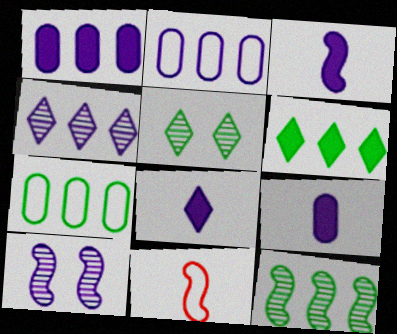[[1, 5, 11], 
[2, 8, 10], 
[3, 8, 9], 
[6, 7, 12]]